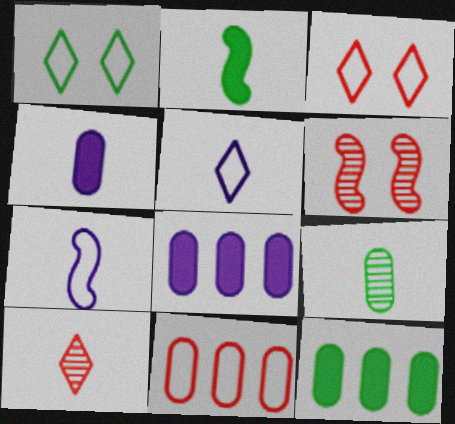[[1, 7, 11], 
[5, 6, 12]]